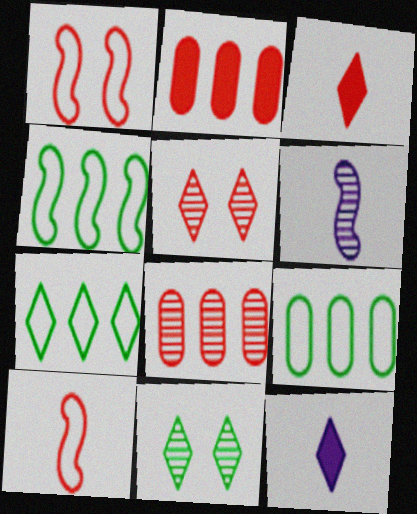[[1, 3, 8], 
[2, 5, 10], 
[4, 7, 9], 
[5, 7, 12], 
[6, 8, 11]]